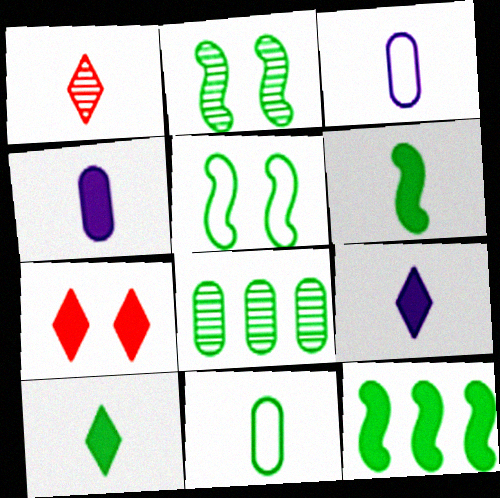[[1, 3, 6], 
[4, 7, 12], 
[5, 8, 10]]